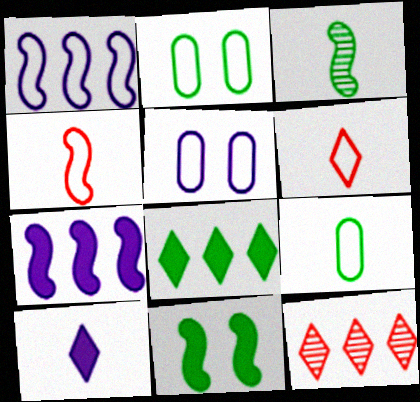[[1, 2, 6], 
[2, 3, 8]]